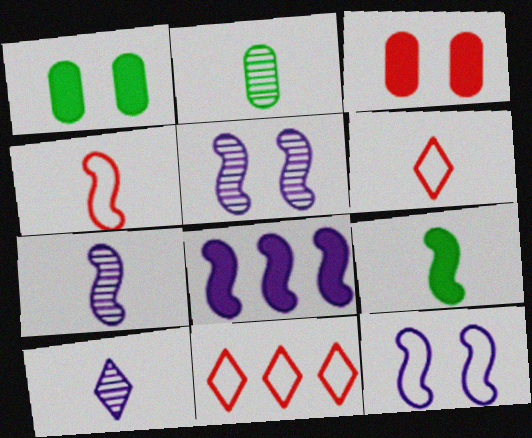[[1, 7, 11], 
[4, 7, 9], 
[7, 8, 12]]